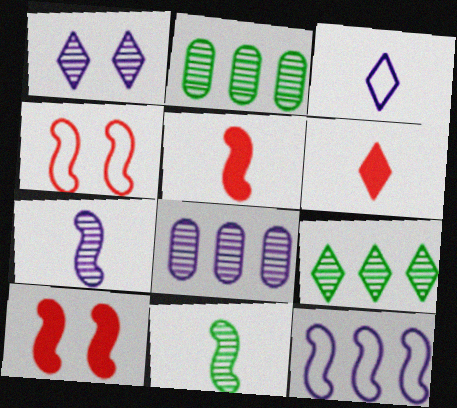[[1, 7, 8], 
[2, 3, 10], 
[10, 11, 12]]